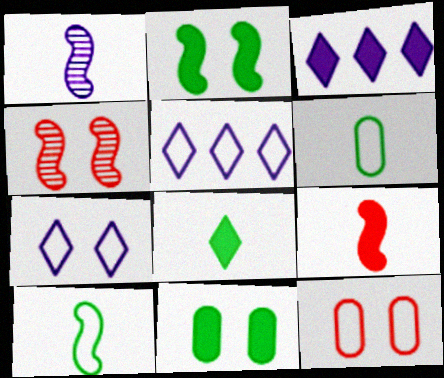[[1, 9, 10], 
[3, 4, 6], 
[3, 9, 11], 
[4, 7, 11], 
[5, 10, 12]]